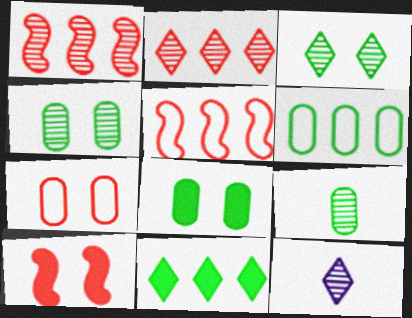[[1, 4, 12], 
[2, 3, 12], 
[5, 8, 12], 
[6, 8, 9], 
[6, 10, 12]]